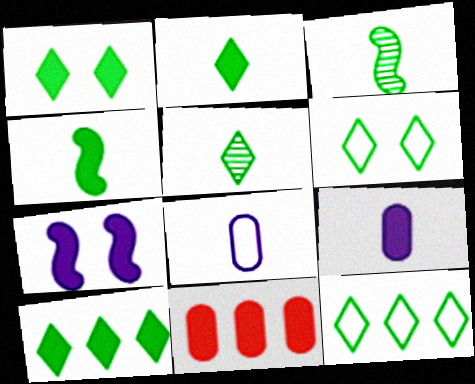[[1, 2, 10], 
[1, 5, 12], 
[2, 7, 11], 
[5, 6, 10]]